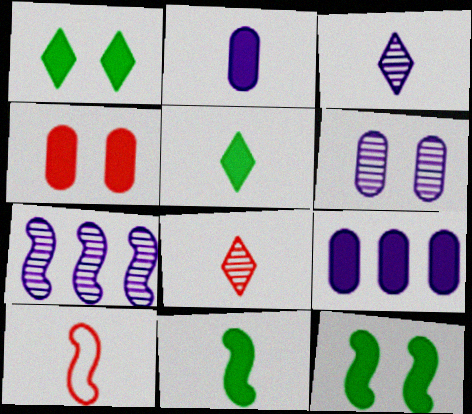[[3, 6, 7], 
[7, 10, 12]]